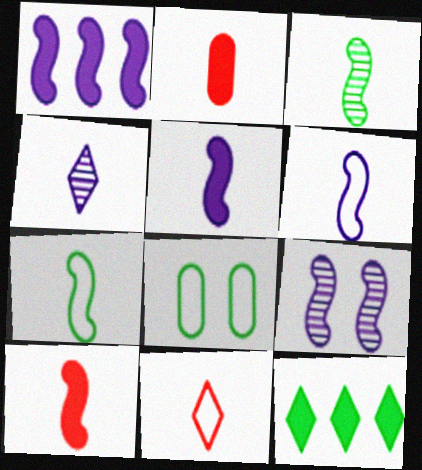[[1, 6, 9], 
[2, 4, 7], 
[3, 6, 10], 
[3, 8, 12]]